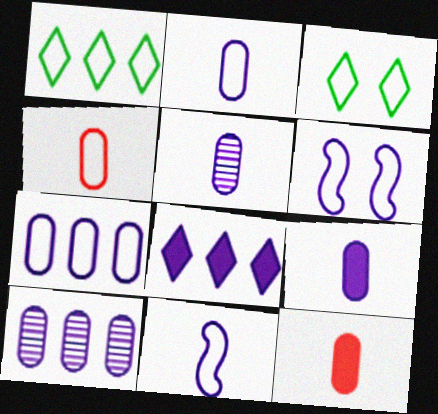[[1, 4, 6], 
[2, 5, 9], 
[5, 6, 8]]